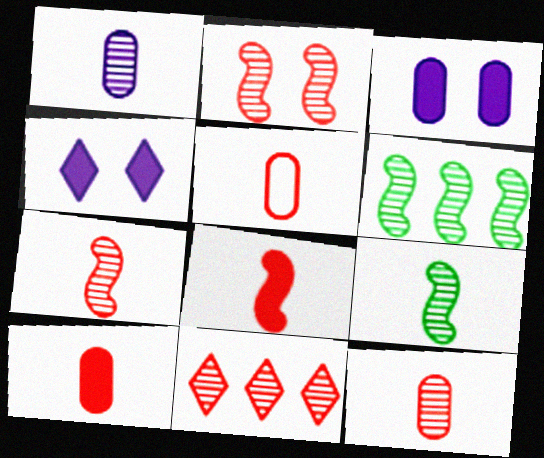[[2, 11, 12], 
[4, 5, 6], 
[5, 10, 12]]